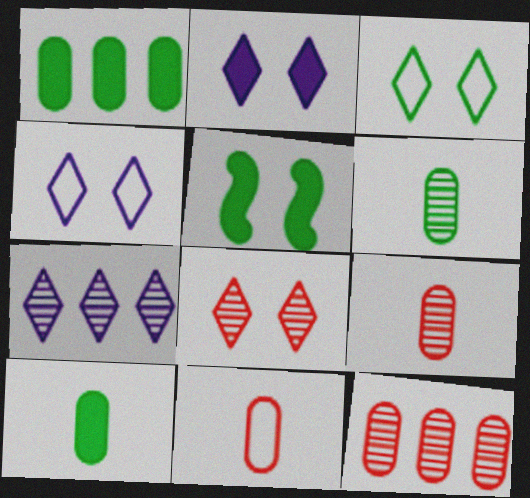[[2, 3, 8], 
[5, 7, 11]]